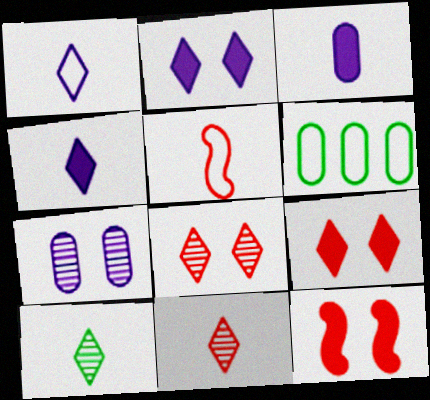[[3, 5, 10]]